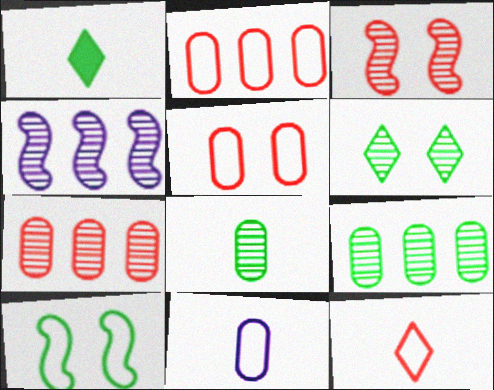[[1, 4, 5], 
[1, 9, 10]]